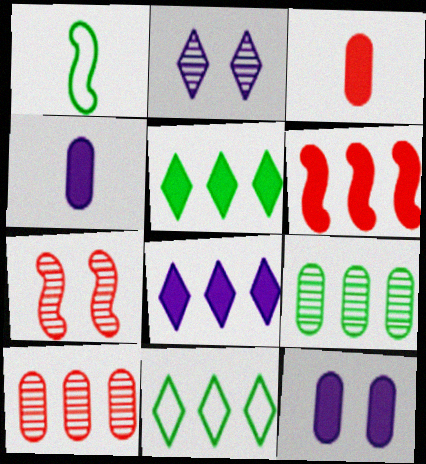[[4, 7, 11]]